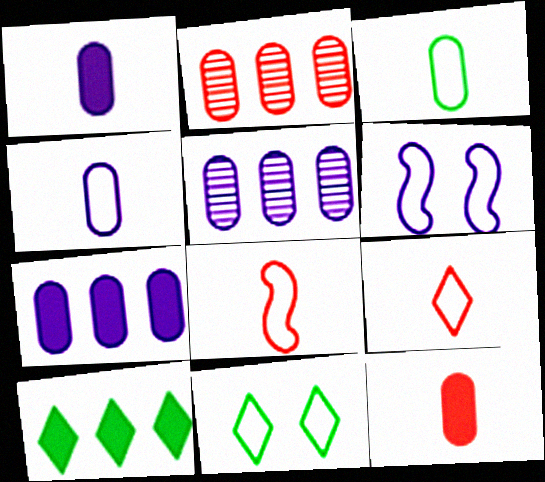[]